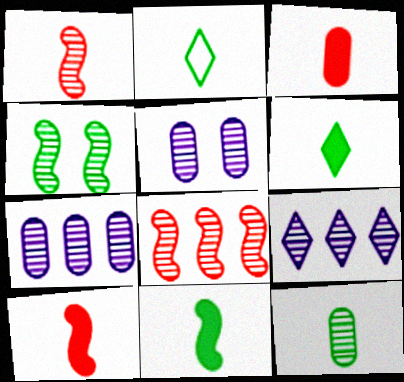[[2, 11, 12]]